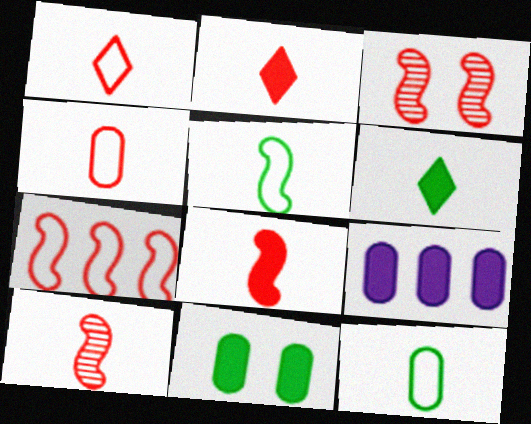[[2, 4, 10], 
[3, 7, 8]]